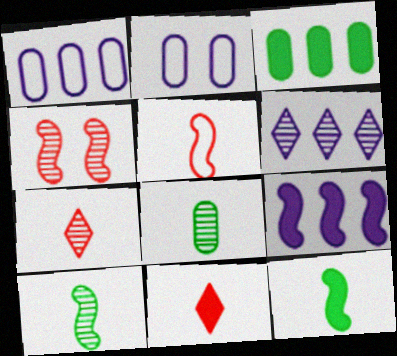[[1, 6, 9], 
[4, 6, 8]]